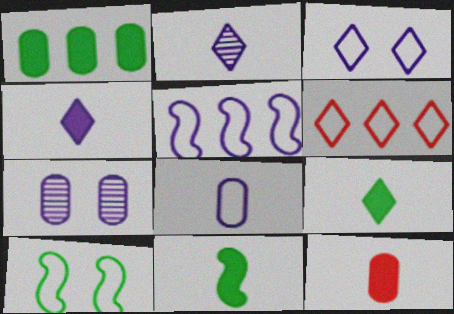[[3, 5, 8], 
[4, 5, 7], 
[4, 11, 12], 
[6, 7, 11], 
[6, 8, 10]]